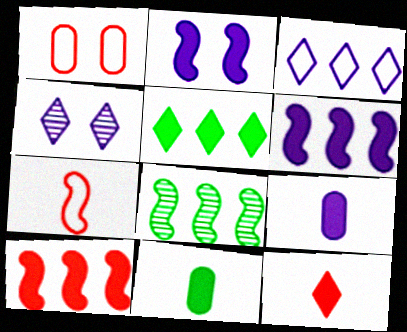[[2, 7, 8]]